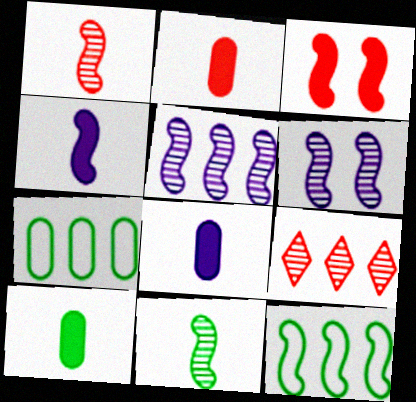[[2, 8, 10]]